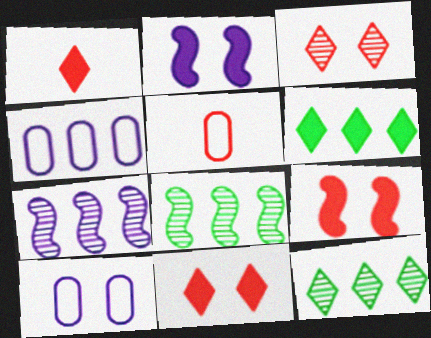[[1, 8, 10], 
[2, 5, 12]]